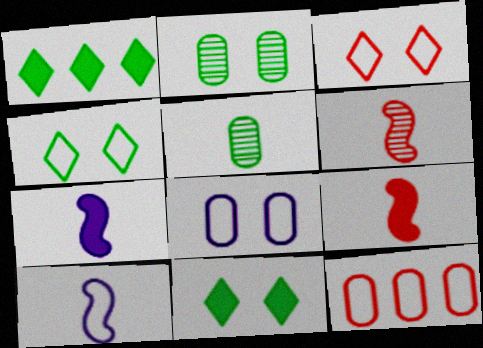[[1, 6, 8], 
[4, 10, 12]]